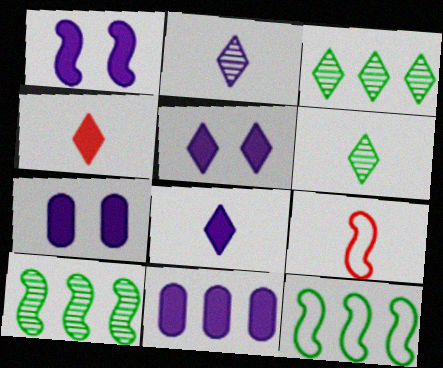[[1, 5, 7], 
[1, 8, 11], 
[1, 9, 10], 
[3, 7, 9]]